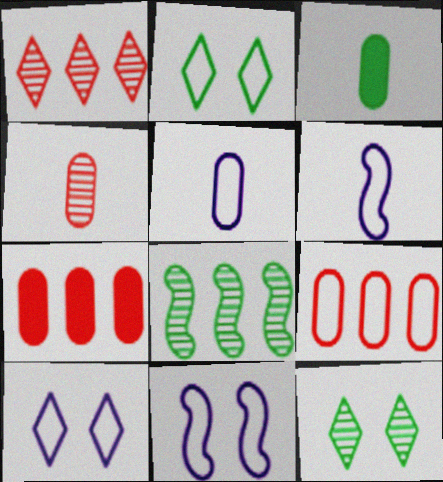[[1, 3, 11], 
[2, 3, 8], 
[2, 6, 9], 
[3, 4, 5], 
[6, 7, 12]]